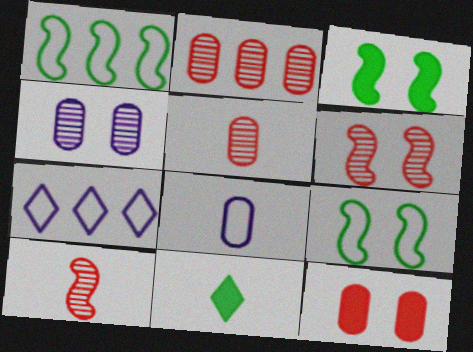[[3, 5, 7], 
[8, 10, 11]]